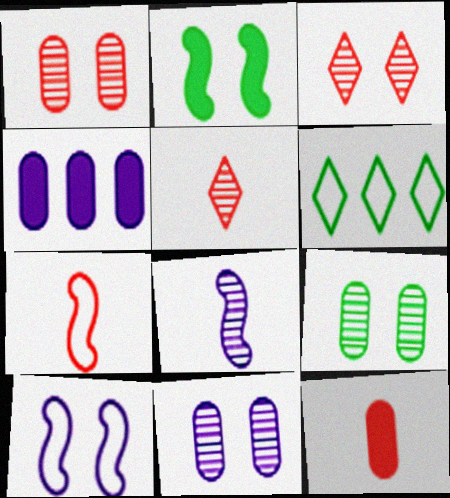[[1, 9, 11], 
[5, 7, 12]]